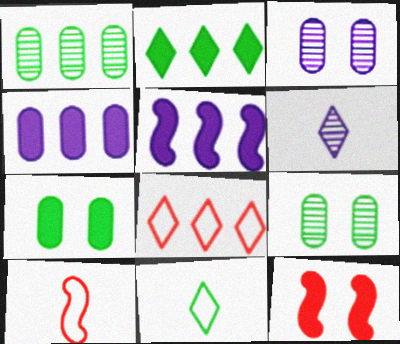[[1, 5, 8], 
[2, 3, 10]]